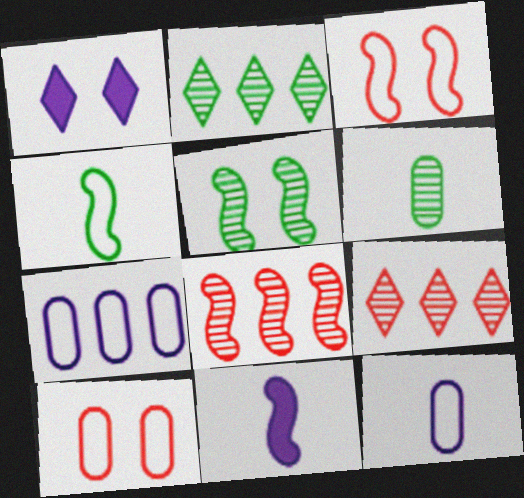[[1, 5, 10], 
[2, 5, 6], 
[2, 10, 11]]